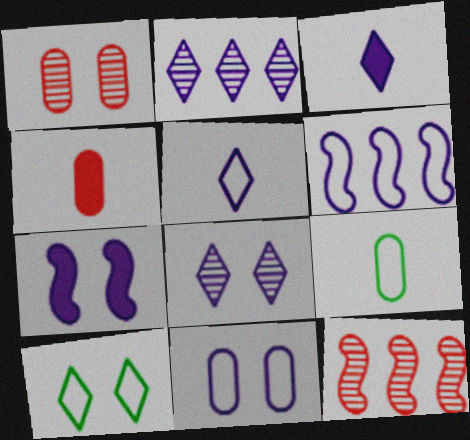[[1, 7, 10], 
[5, 6, 11], 
[7, 8, 11]]